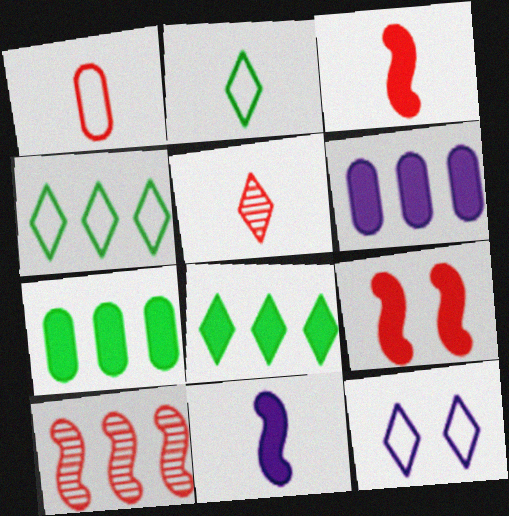[[1, 3, 5], 
[4, 6, 10], 
[5, 8, 12]]